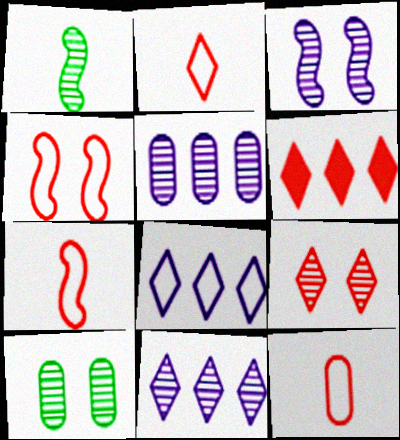[[1, 5, 9], 
[2, 6, 9], 
[2, 7, 12], 
[3, 9, 10]]